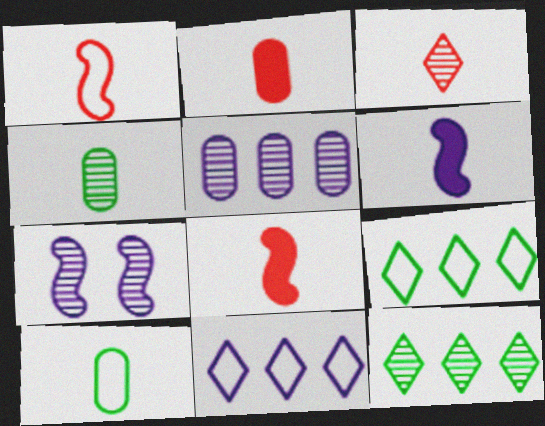[[1, 2, 3], 
[2, 7, 9], 
[3, 6, 10]]